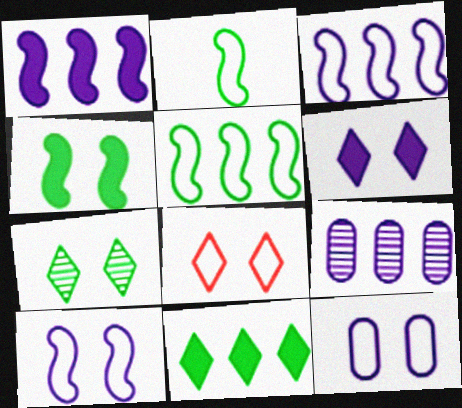[[6, 7, 8]]